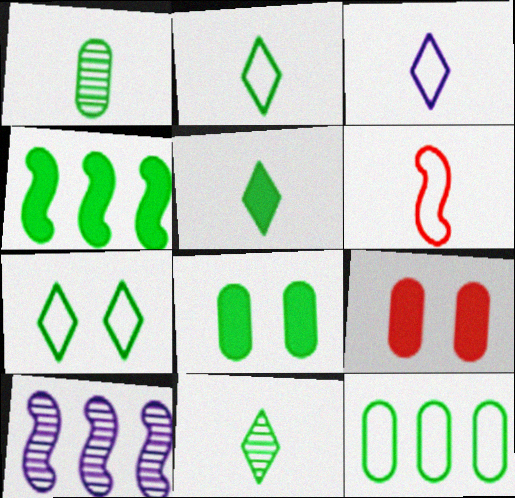[[1, 4, 7], 
[1, 8, 12], 
[2, 5, 11], 
[2, 9, 10], 
[4, 5, 8]]